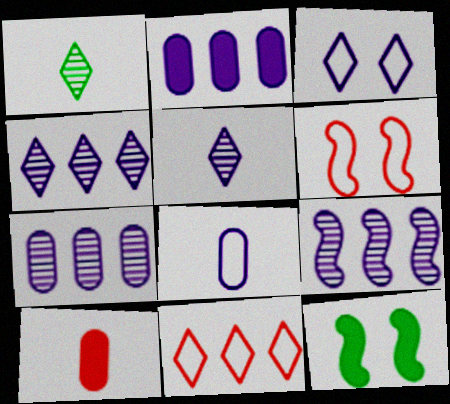[[1, 2, 6], 
[4, 7, 9]]